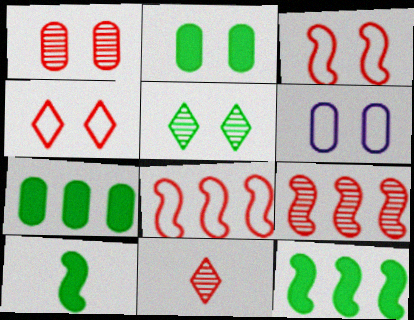[[1, 2, 6], 
[1, 9, 11], 
[6, 11, 12]]